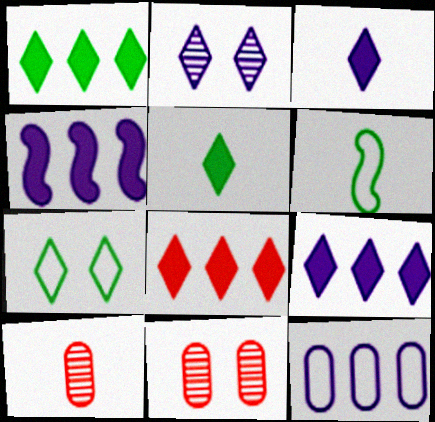[[1, 8, 9], 
[3, 6, 10], 
[4, 7, 10], 
[6, 9, 11]]